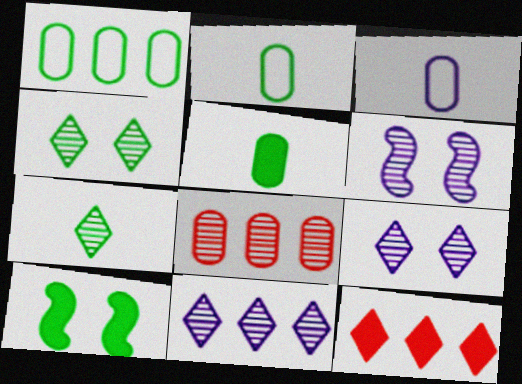[[1, 7, 10], 
[2, 6, 12], 
[6, 7, 8]]